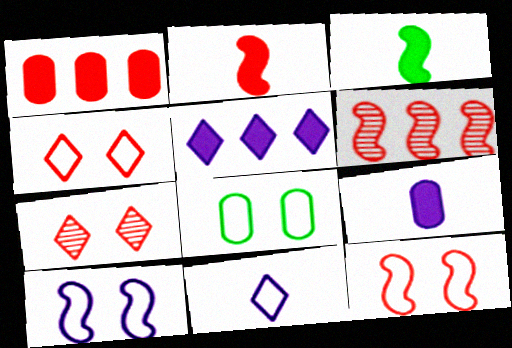[[2, 6, 12], 
[3, 6, 10], 
[4, 8, 10]]